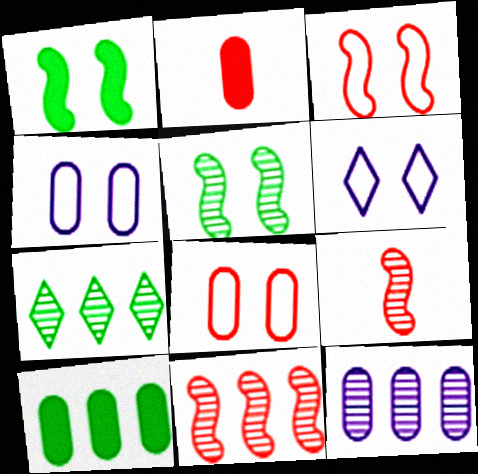[[6, 9, 10], 
[7, 11, 12]]